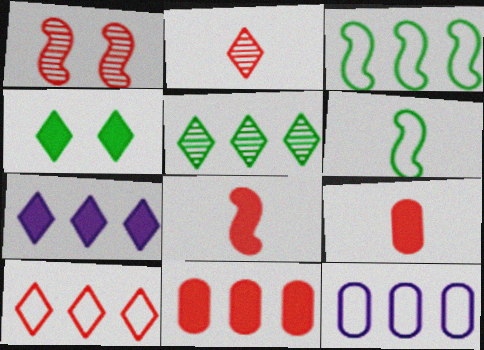[[1, 9, 10], 
[3, 10, 12], 
[5, 7, 10]]